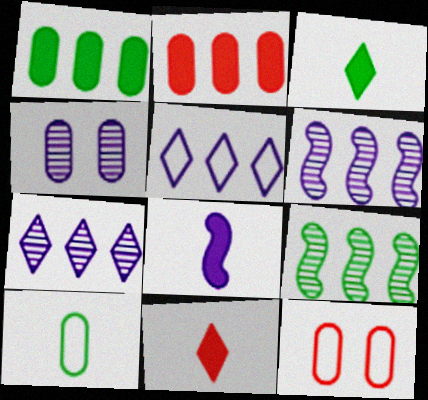[[2, 4, 10], 
[2, 5, 9], 
[3, 6, 12], 
[4, 5, 8]]